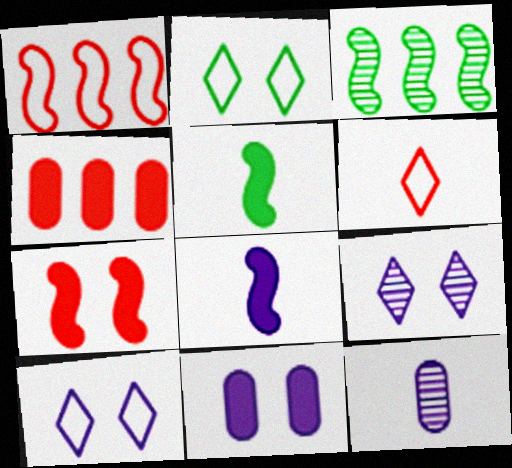[[3, 6, 11], 
[5, 6, 12]]